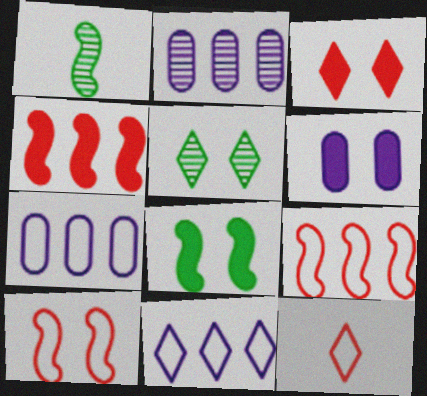[[1, 3, 7], 
[2, 8, 12], 
[3, 6, 8], 
[5, 6, 10]]